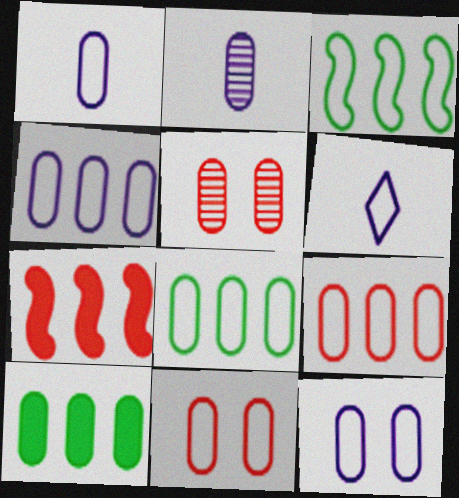[[1, 4, 12], 
[1, 5, 10], 
[1, 8, 11], 
[2, 10, 11], 
[3, 6, 11], 
[4, 8, 9]]